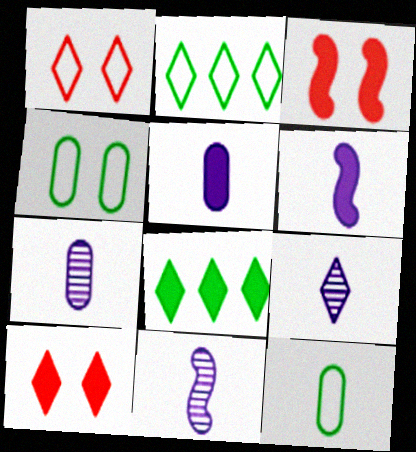[[1, 8, 9], 
[2, 3, 7], 
[2, 9, 10], 
[3, 5, 8], 
[7, 9, 11]]